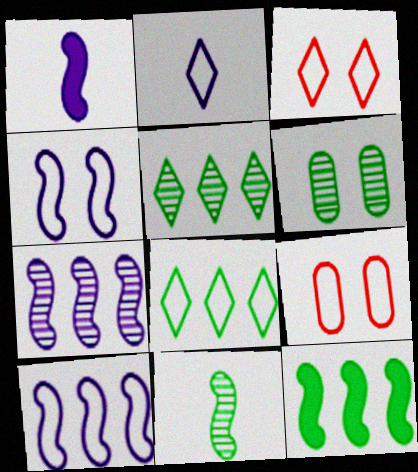[[1, 4, 7], 
[1, 5, 9], 
[2, 3, 8], 
[5, 6, 11]]